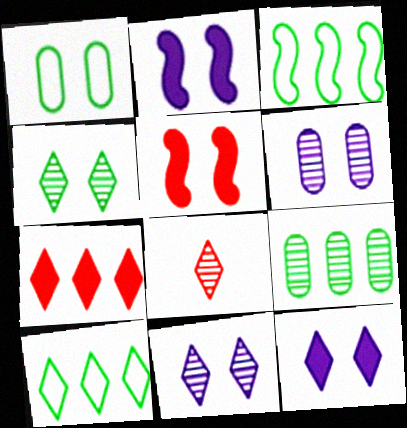[[1, 5, 11], 
[8, 10, 12]]